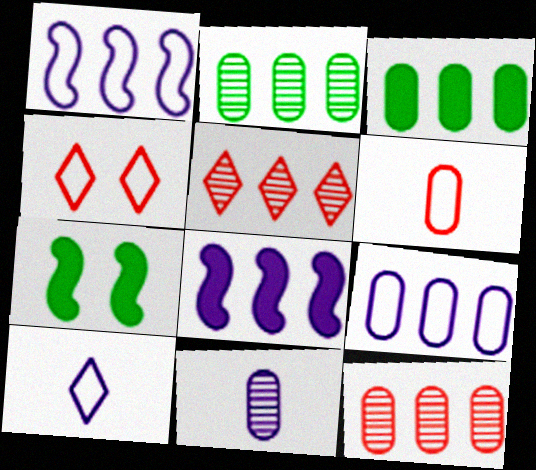[[1, 3, 5], 
[3, 9, 12], 
[7, 10, 12]]